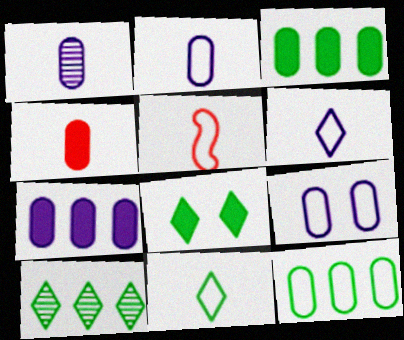[[1, 7, 9], 
[2, 5, 11], 
[8, 10, 11]]